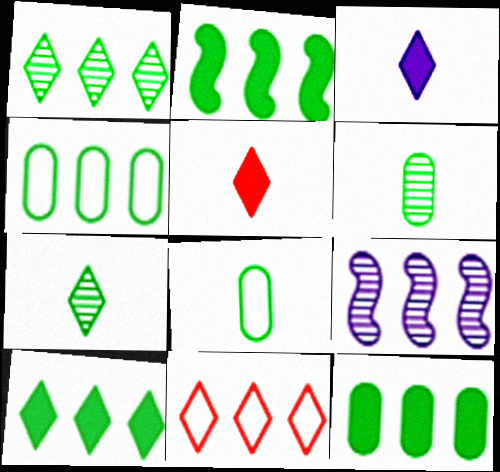[[1, 2, 4], 
[2, 10, 12], 
[9, 11, 12]]